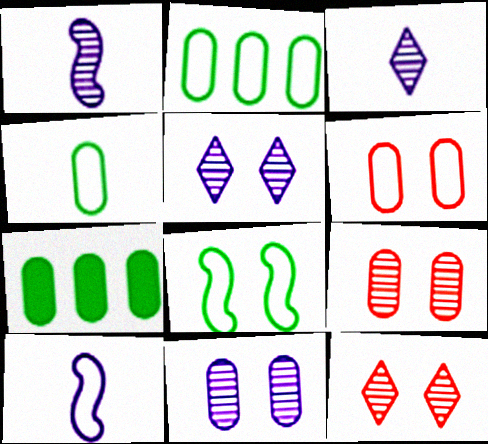[[7, 10, 12]]